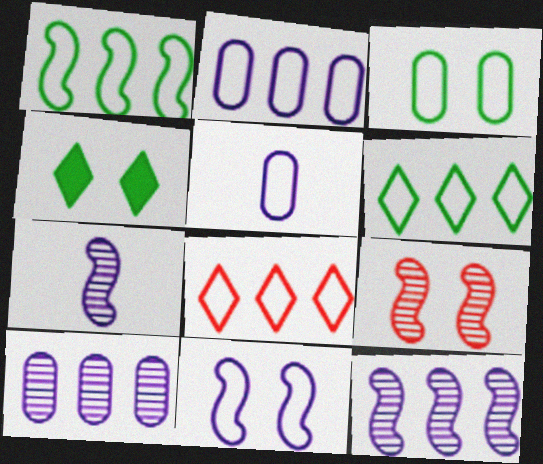[[1, 2, 8]]